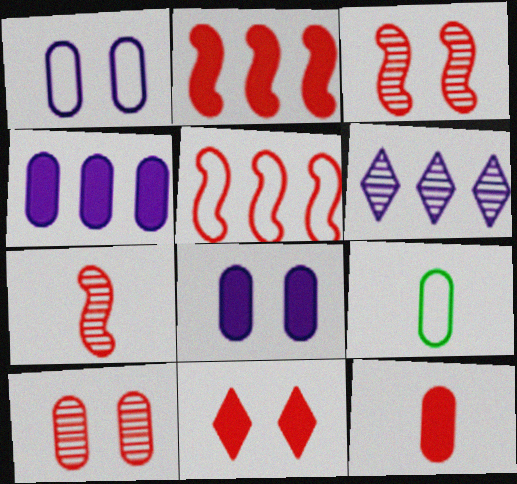[[2, 11, 12], 
[4, 9, 10]]